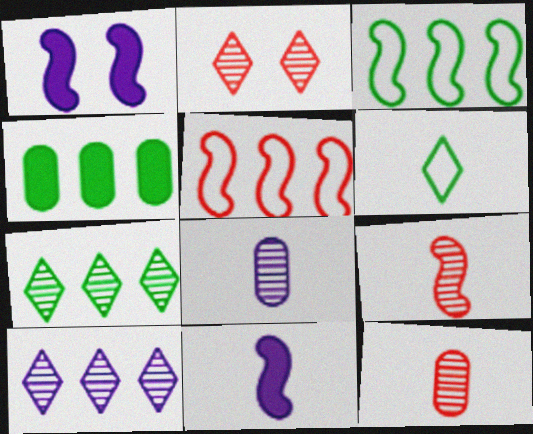[[1, 3, 9], 
[3, 4, 7], 
[4, 5, 10], 
[6, 11, 12]]